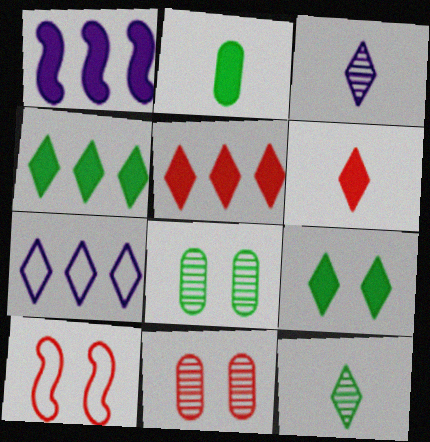[]